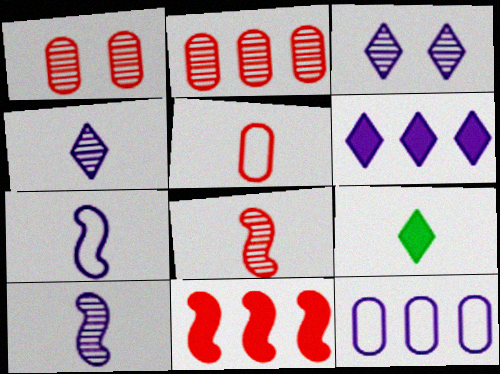[[5, 9, 10]]